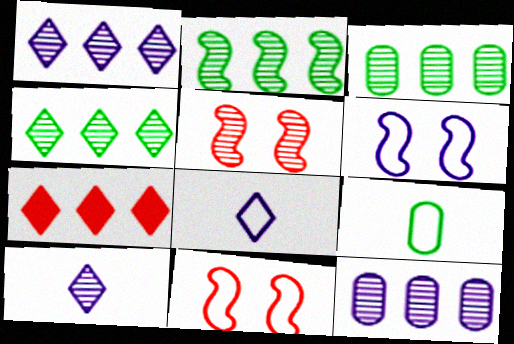[[2, 3, 4], 
[3, 5, 10]]